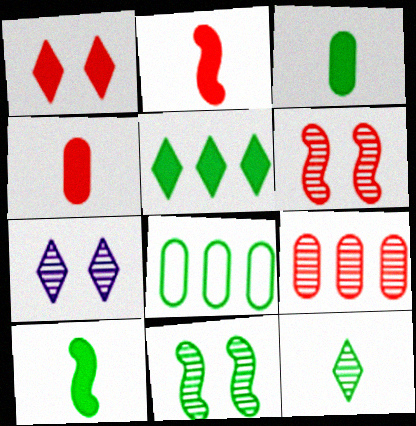[[2, 7, 8]]